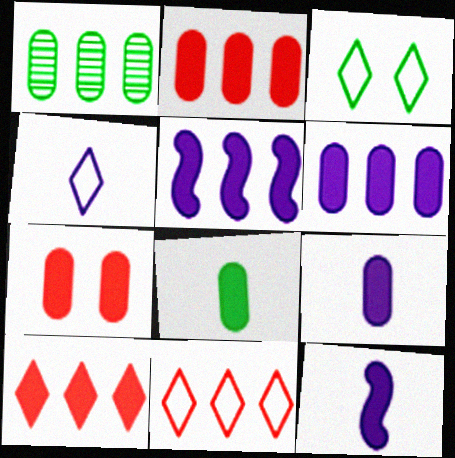[[1, 5, 11], 
[3, 4, 11], 
[6, 7, 8]]